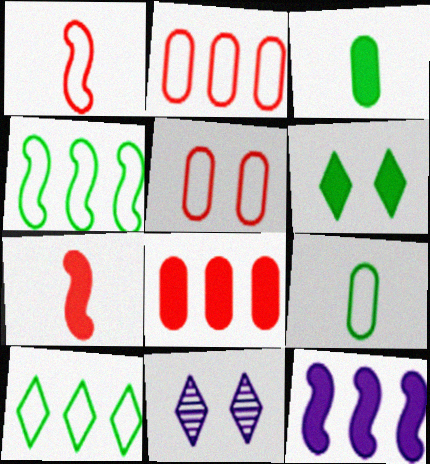[]